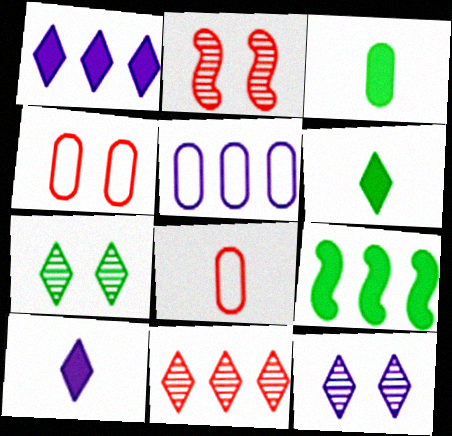[[2, 5, 6], 
[5, 9, 11], 
[8, 9, 12]]